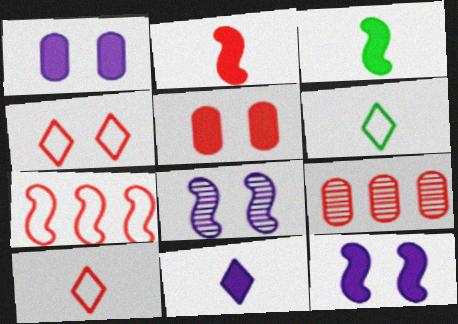[[2, 4, 9], 
[3, 7, 8], 
[6, 9, 12]]